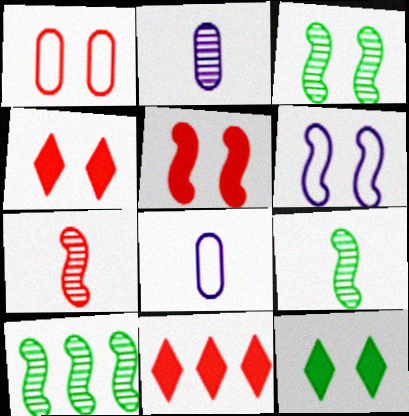[[1, 7, 11], 
[3, 5, 6], 
[3, 8, 11], 
[3, 9, 10], 
[4, 8, 10]]